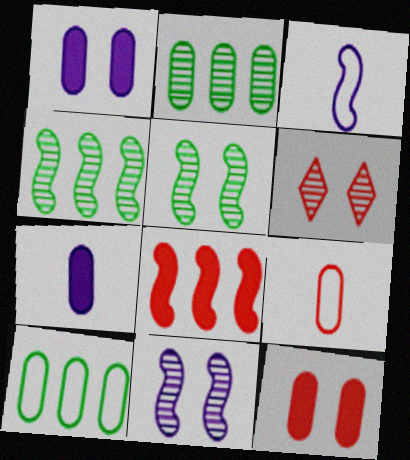[[1, 2, 9], 
[3, 5, 8], 
[6, 8, 9]]